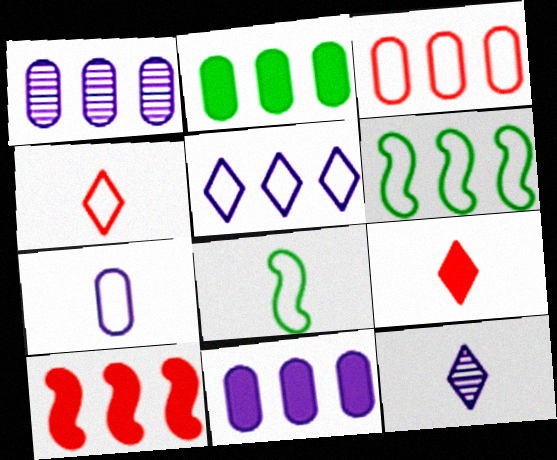[[1, 2, 3], 
[3, 5, 6], 
[4, 7, 8]]